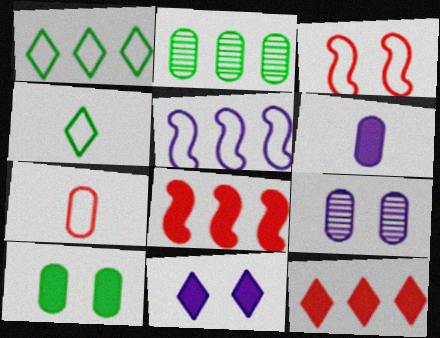[[2, 5, 12], 
[4, 8, 9]]